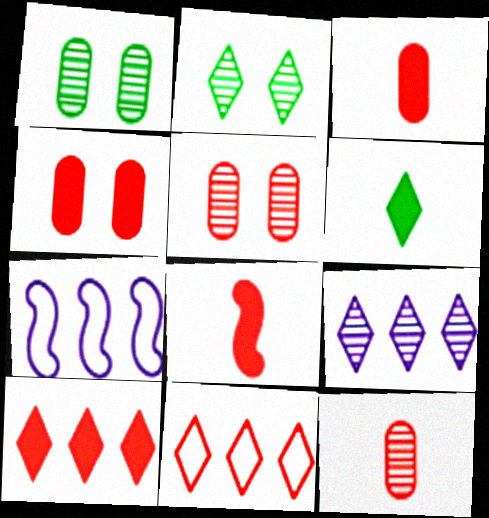[[2, 3, 7], 
[4, 8, 10], 
[5, 6, 7], 
[5, 8, 11]]